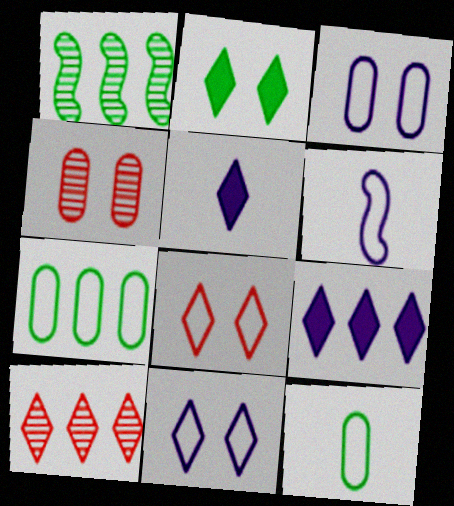[[1, 2, 12], 
[6, 7, 8]]